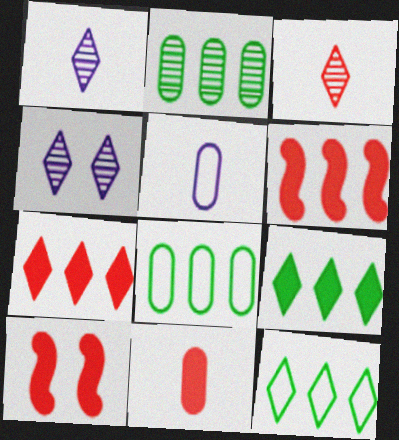[[1, 8, 10], 
[7, 10, 11]]